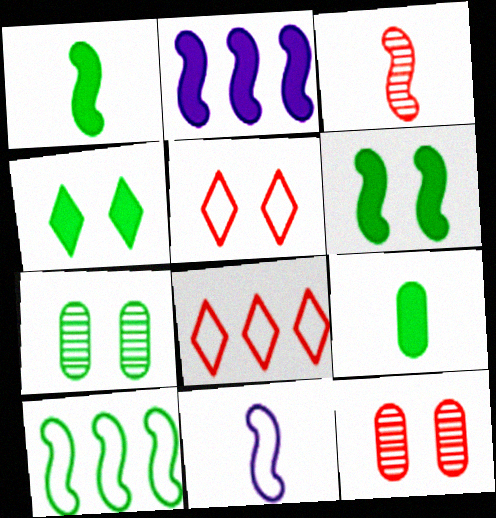[[1, 3, 11]]